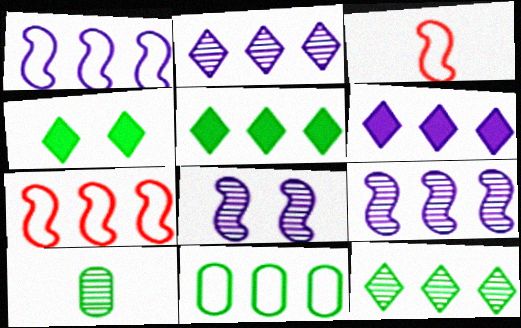[]